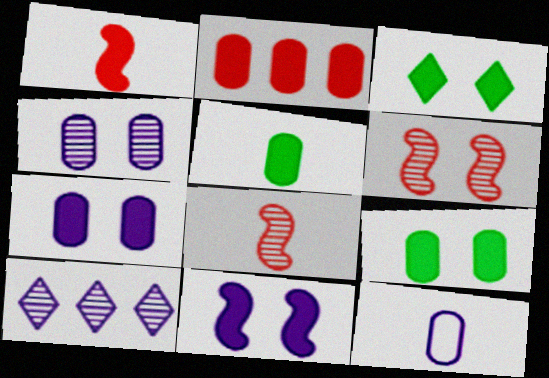[[2, 5, 7], 
[10, 11, 12]]